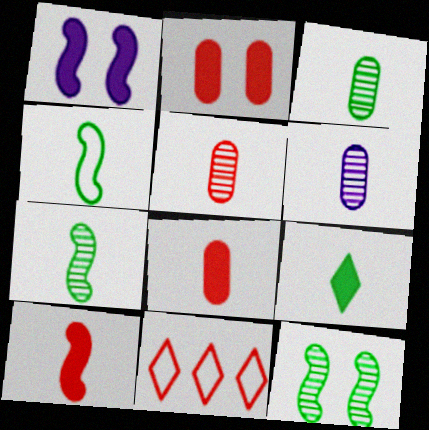[[1, 3, 11], 
[3, 4, 9], 
[3, 5, 6]]